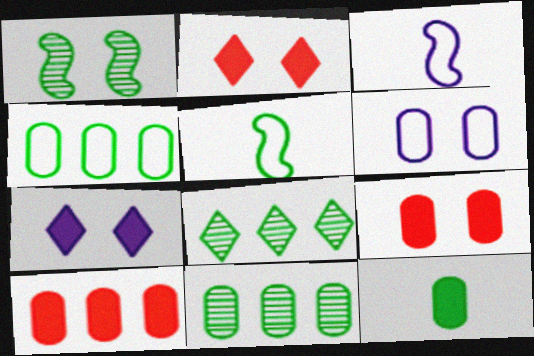[[1, 2, 6], 
[2, 3, 11], 
[3, 8, 9]]